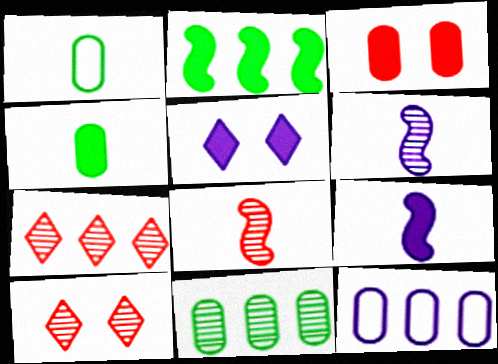[[2, 7, 12], 
[5, 6, 12], 
[6, 10, 11]]